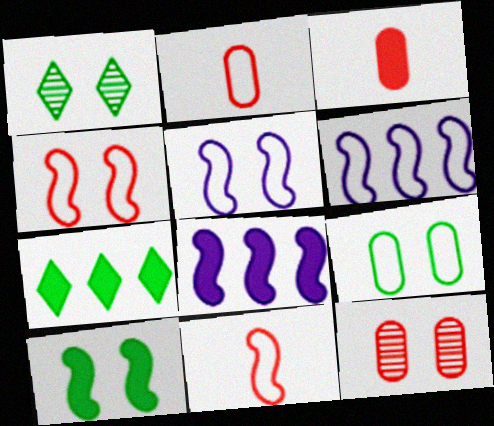[[1, 2, 8], 
[1, 3, 6], 
[1, 9, 10]]